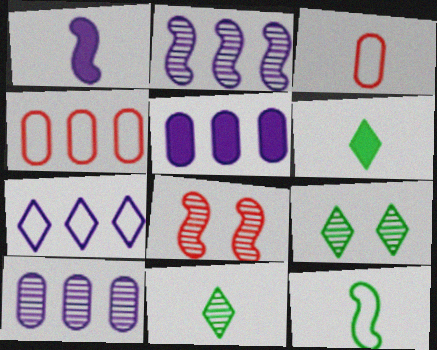[[1, 3, 11], 
[1, 4, 9], 
[2, 5, 7], 
[8, 10, 11]]